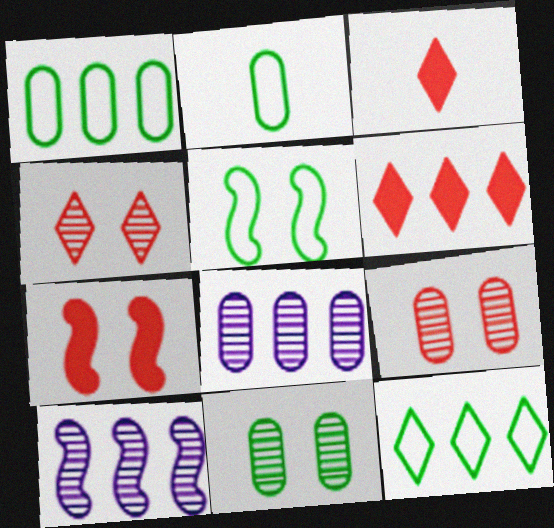[[1, 6, 10], 
[2, 5, 12], 
[3, 5, 8]]